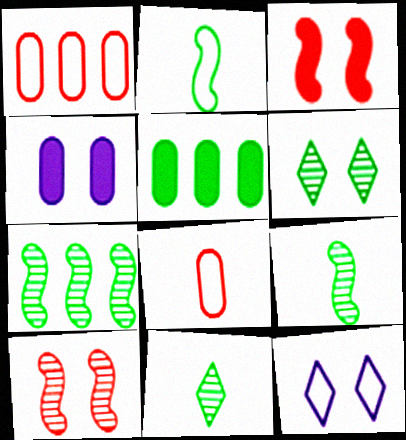[[1, 2, 12], 
[2, 5, 6]]